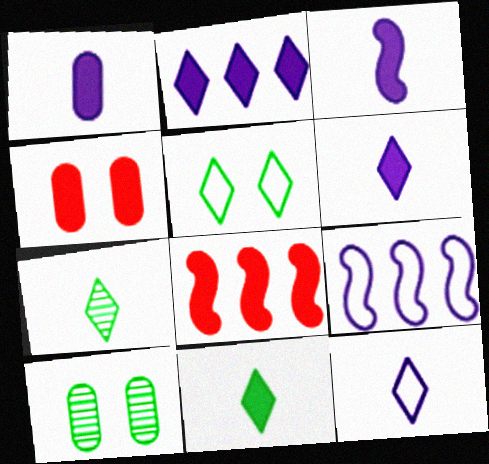[[1, 3, 6], 
[4, 7, 9], 
[8, 10, 12]]